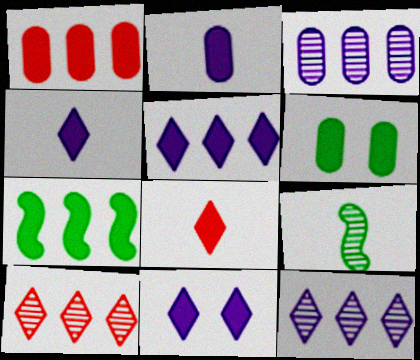[[1, 2, 6], 
[1, 5, 7], 
[4, 5, 11]]